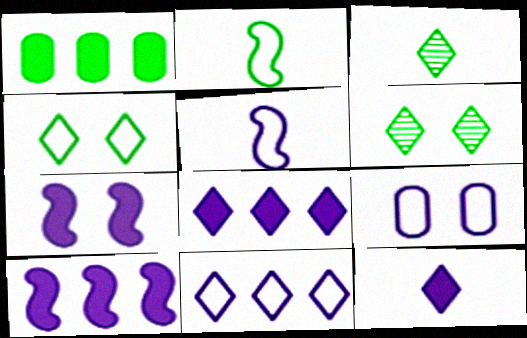[[1, 2, 6], 
[5, 9, 11]]